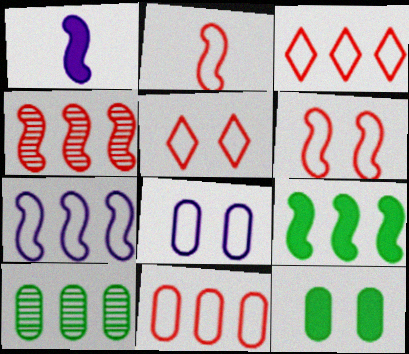[[1, 5, 10], 
[2, 5, 11], 
[4, 7, 9]]